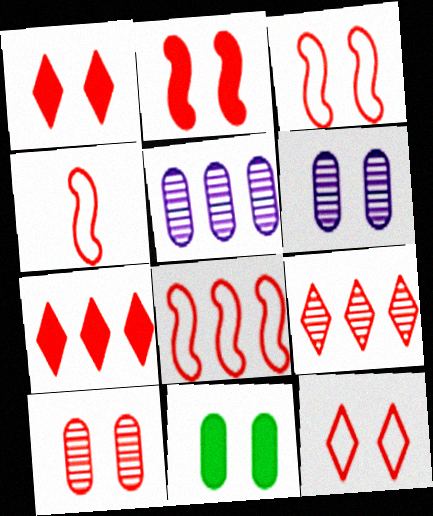[[1, 3, 10], 
[2, 10, 12], 
[3, 4, 8], 
[4, 7, 10]]